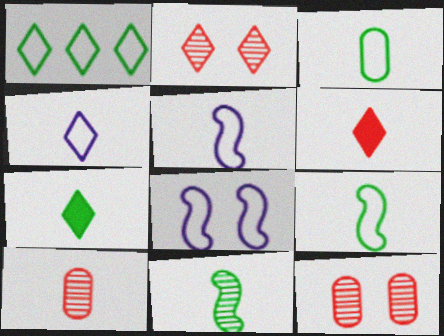[[3, 7, 11], 
[5, 7, 10]]